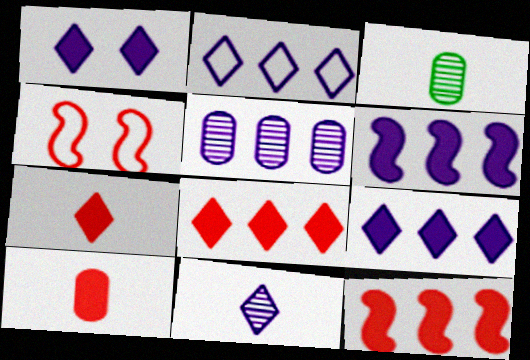[[1, 2, 11], 
[2, 5, 6], 
[3, 4, 9]]